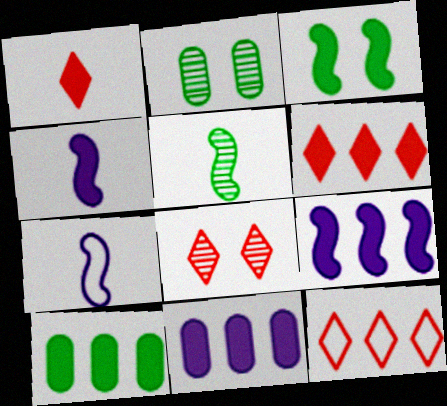[[1, 3, 11], 
[1, 8, 12], 
[2, 4, 12], 
[2, 6, 7], 
[6, 9, 10], 
[7, 8, 10]]